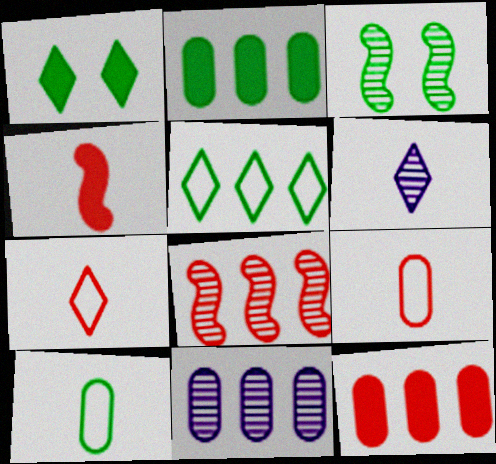[[4, 6, 10]]